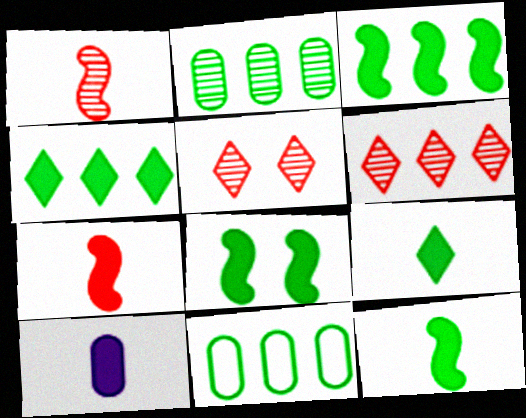[[3, 8, 12], 
[7, 9, 10]]